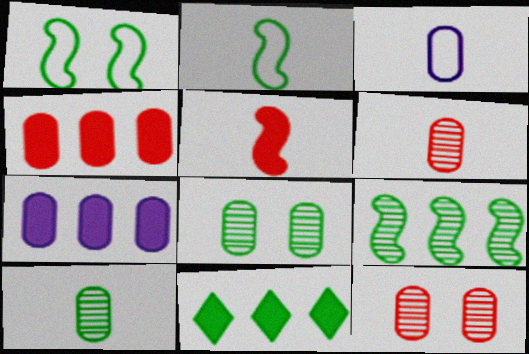[[1, 10, 11], 
[2, 8, 11], 
[3, 4, 8]]